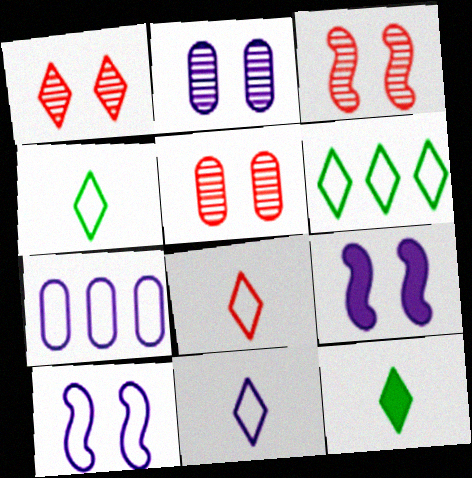[[1, 3, 5], 
[3, 7, 12], 
[4, 8, 11], 
[7, 10, 11]]